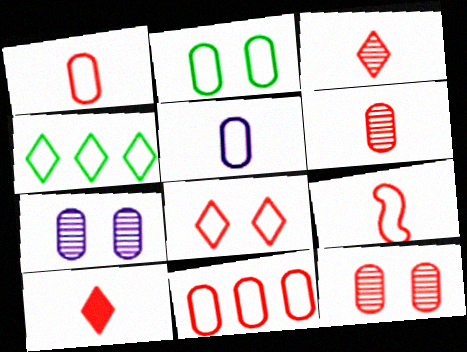[[2, 5, 11], 
[6, 9, 10], 
[8, 9, 11]]